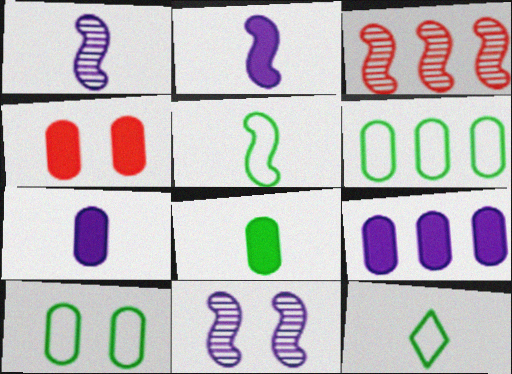[[4, 8, 9]]